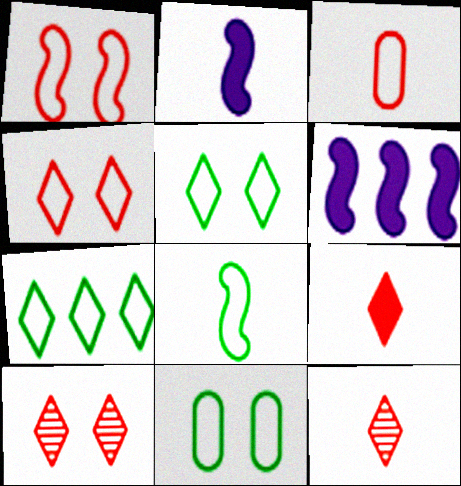[[6, 11, 12], 
[7, 8, 11]]